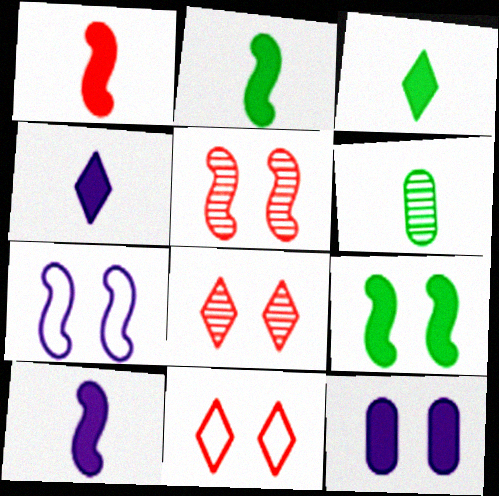[[1, 2, 10], 
[5, 7, 9]]